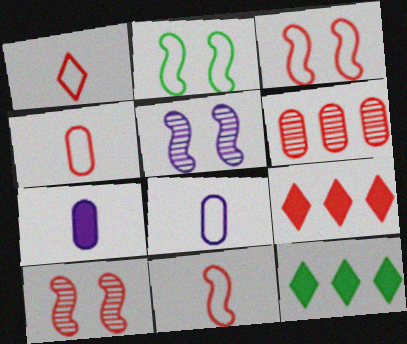[[1, 4, 11], 
[4, 5, 12], 
[4, 9, 10], 
[8, 10, 12]]